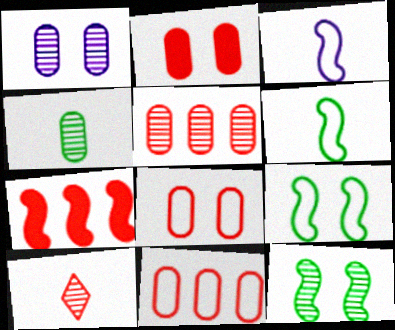[[1, 4, 5], 
[3, 7, 12], 
[7, 8, 10]]